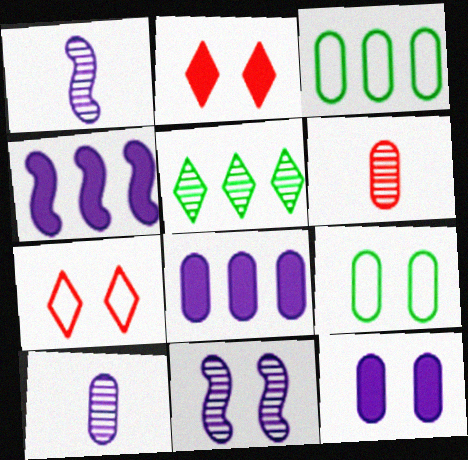[[1, 2, 3], 
[2, 9, 11], 
[3, 6, 12], 
[5, 6, 11], 
[6, 8, 9]]